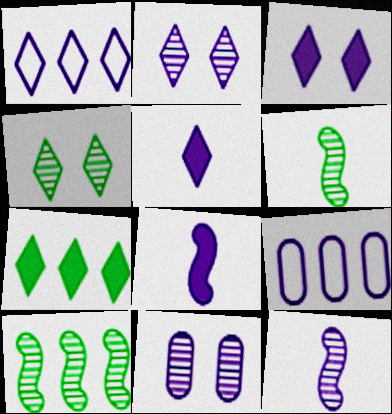[[1, 2, 5], 
[1, 8, 11], 
[2, 8, 9], 
[3, 9, 12]]